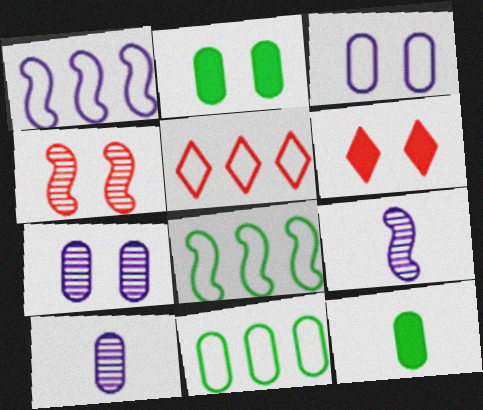[[1, 5, 11], 
[2, 5, 9], 
[6, 8, 10], 
[6, 9, 11]]